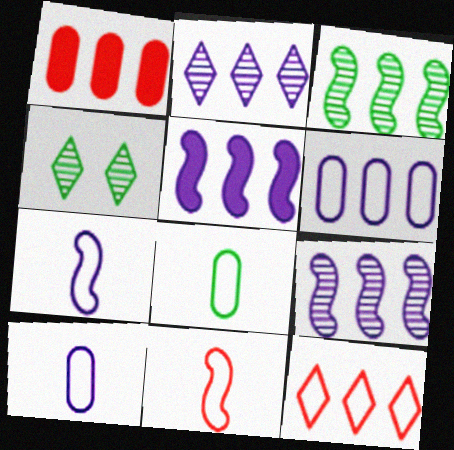[[1, 4, 7], 
[2, 5, 6]]